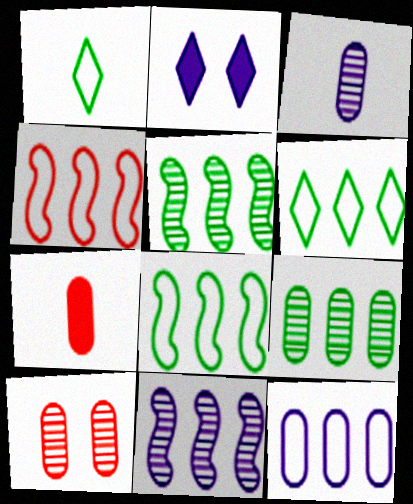[[3, 9, 10], 
[4, 6, 12]]